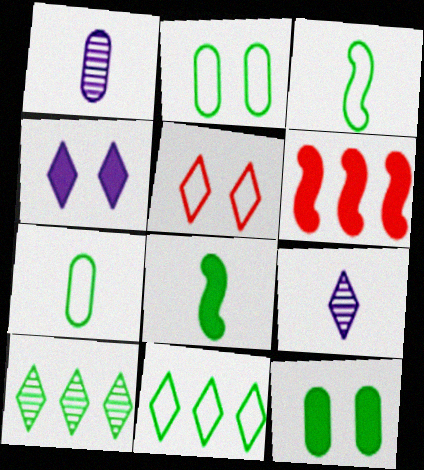[[2, 3, 11], 
[2, 6, 9], 
[2, 8, 10], 
[3, 10, 12]]